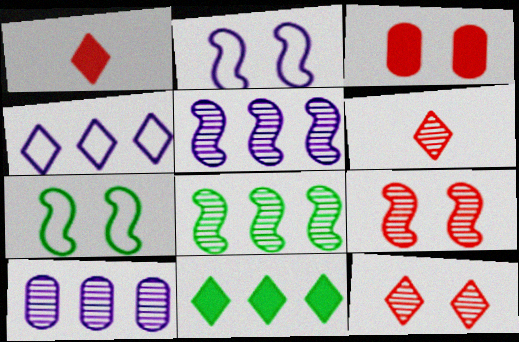[[1, 7, 10]]